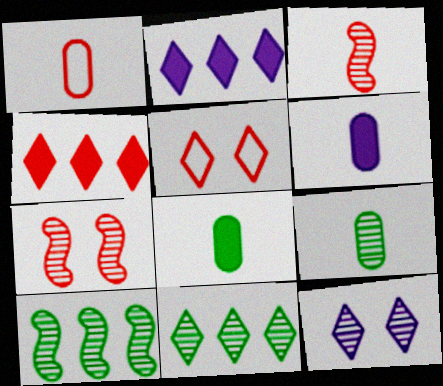[[1, 4, 7], 
[1, 6, 9], 
[5, 6, 10]]